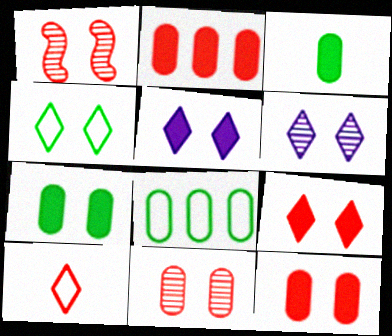[[1, 2, 10], 
[4, 6, 9]]